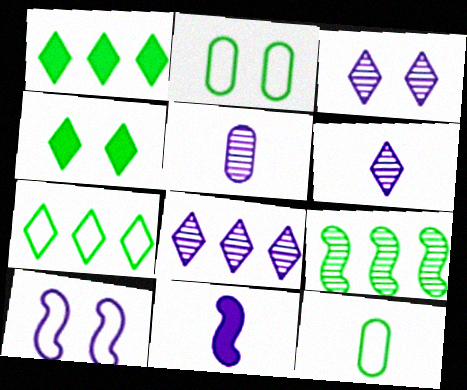[[3, 6, 8], 
[4, 9, 12]]